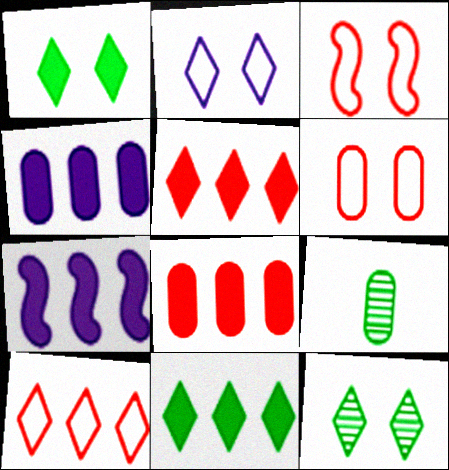[[4, 6, 9], 
[7, 8, 11]]